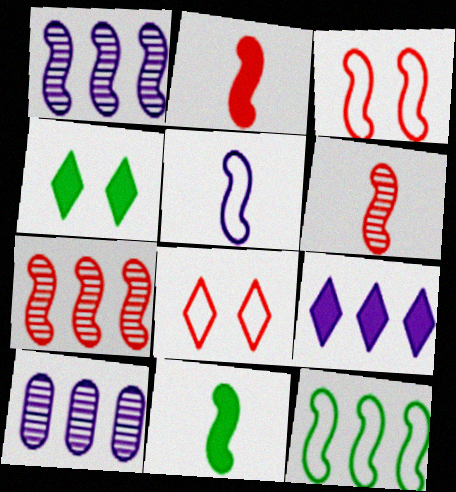[[1, 3, 11], 
[2, 3, 7], 
[3, 5, 12], 
[5, 6, 11], 
[8, 10, 11]]